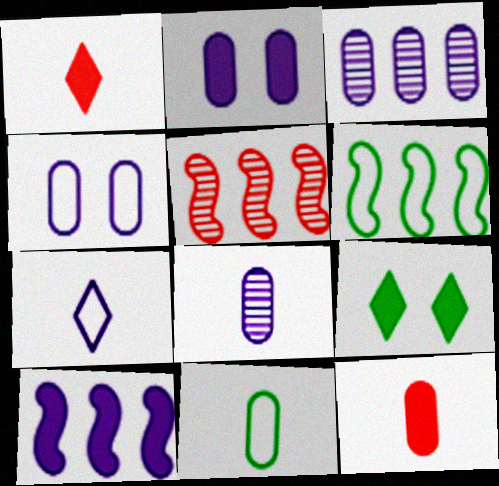[[5, 6, 10], 
[8, 11, 12], 
[9, 10, 12]]